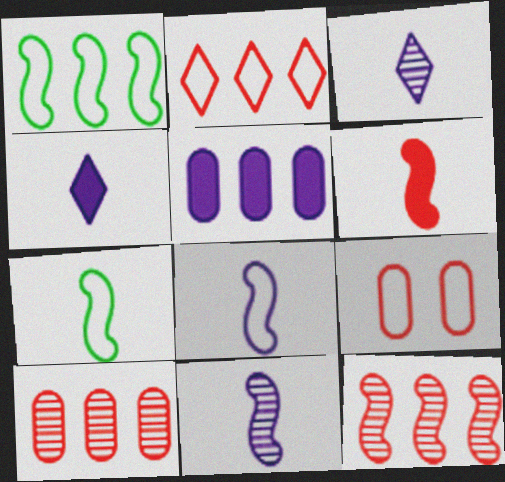[[6, 7, 11]]